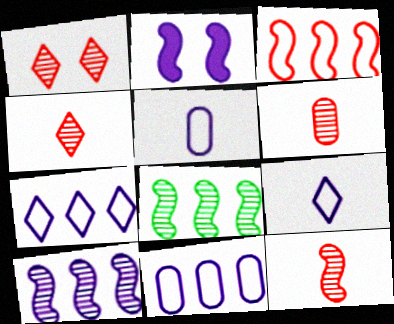[[4, 6, 12]]